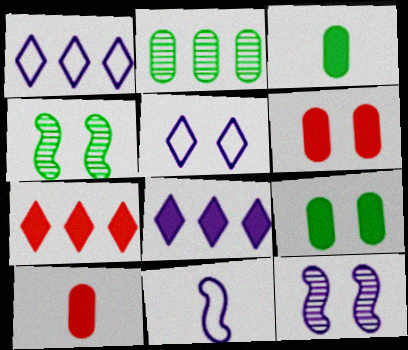[[1, 4, 10], 
[4, 5, 6]]